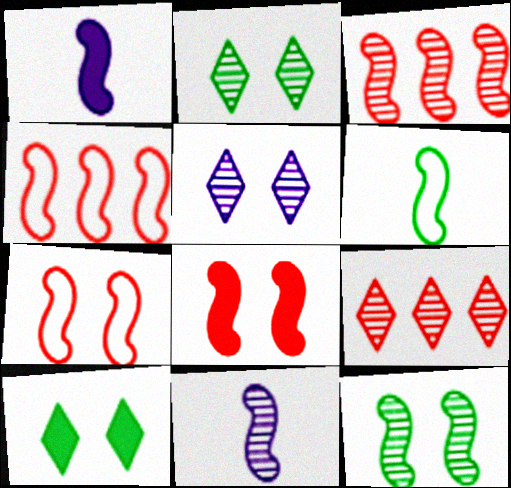[[1, 4, 12], 
[3, 11, 12]]